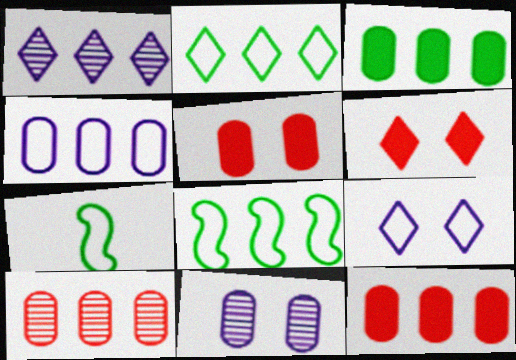[[1, 5, 7], 
[1, 8, 12], 
[3, 4, 10]]